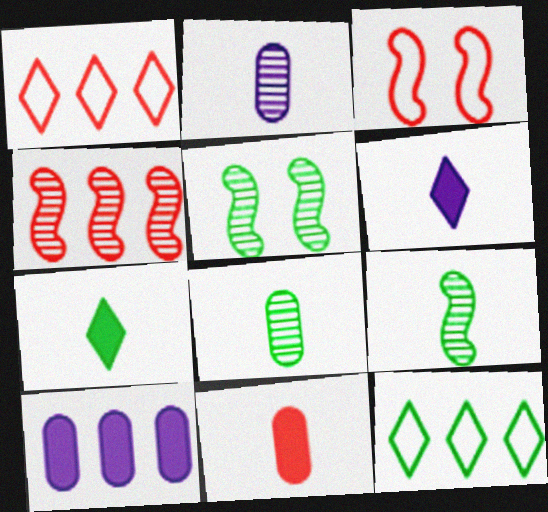[[4, 10, 12]]